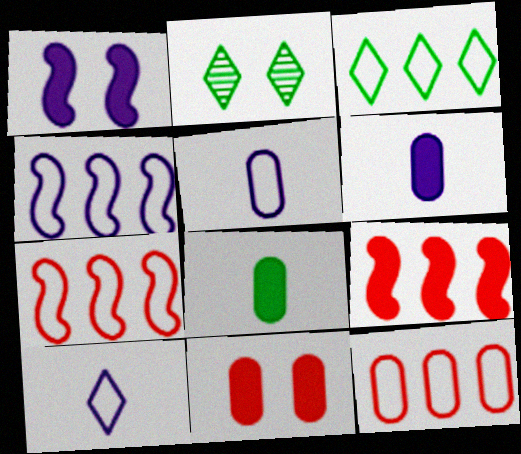[[2, 5, 9], 
[2, 6, 7], 
[3, 4, 12]]